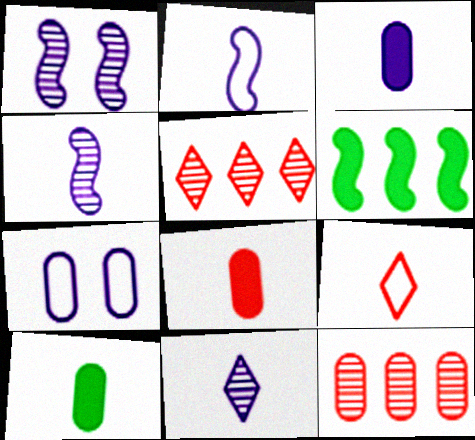[[2, 3, 11], 
[3, 8, 10], 
[4, 9, 10], 
[7, 10, 12]]